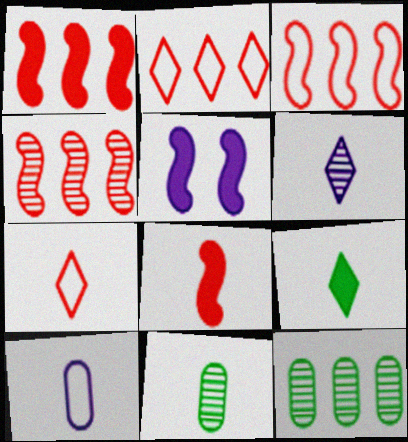[[1, 3, 4], 
[2, 5, 11], 
[5, 7, 12], 
[6, 7, 9]]